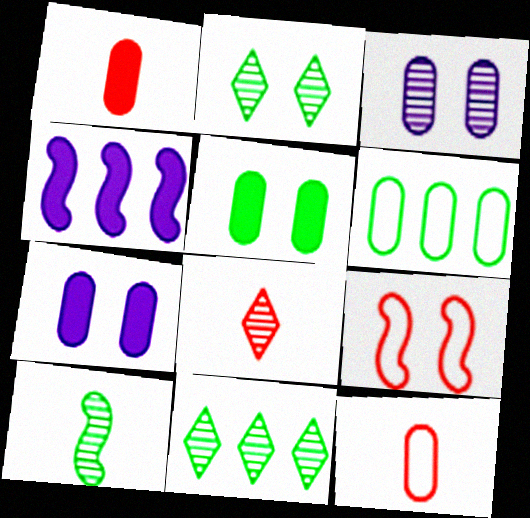[[1, 3, 6], 
[2, 4, 12], 
[2, 7, 9], 
[4, 9, 10]]